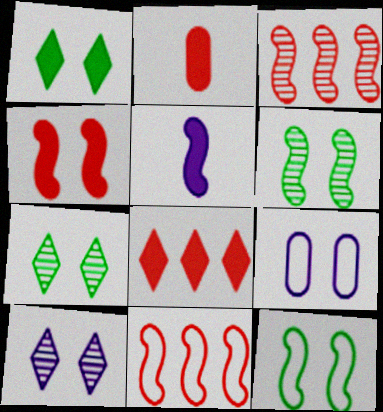[[2, 4, 8], 
[3, 5, 12], 
[4, 7, 9], 
[5, 6, 11]]